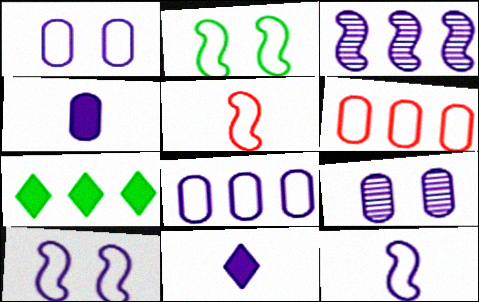[[1, 3, 11], 
[3, 6, 7], 
[4, 8, 9], 
[5, 7, 9]]